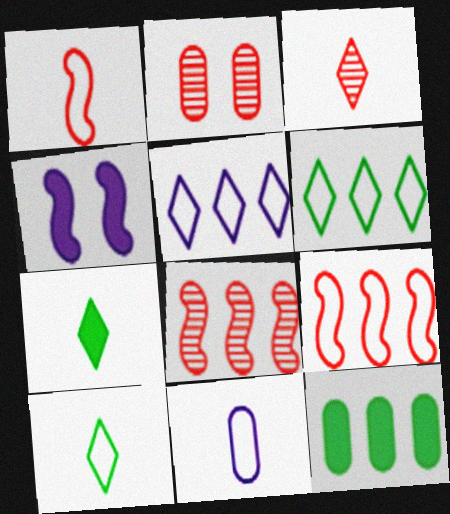[[1, 10, 11], 
[2, 3, 8], 
[2, 11, 12], 
[5, 8, 12]]